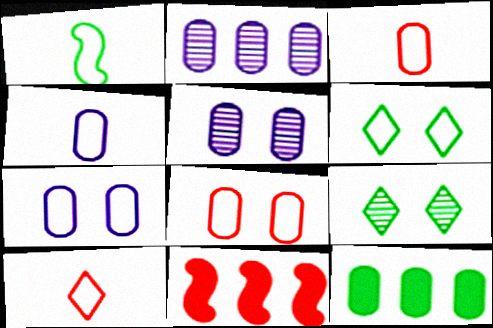[[1, 4, 10], 
[1, 9, 12], 
[3, 5, 12], 
[4, 9, 11]]